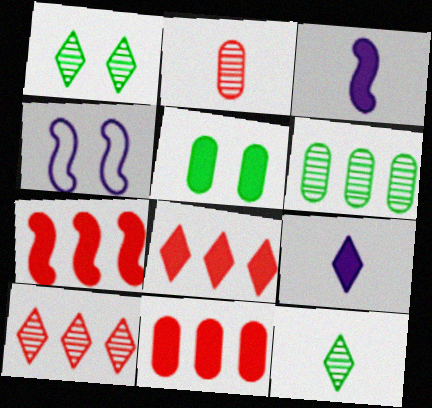[[3, 5, 8], 
[4, 11, 12], 
[5, 7, 9], 
[7, 8, 11]]